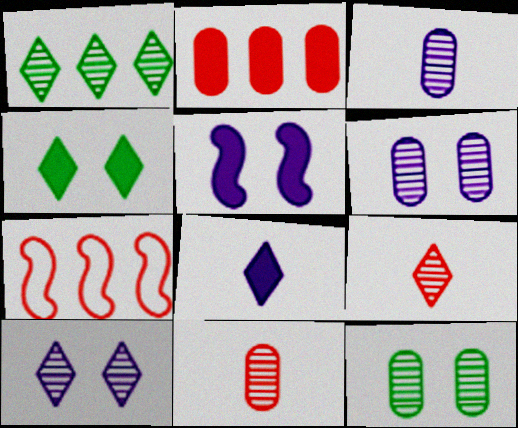[[1, 9, 10], 
[3, 4, 7], 
[7, 8, 12]]